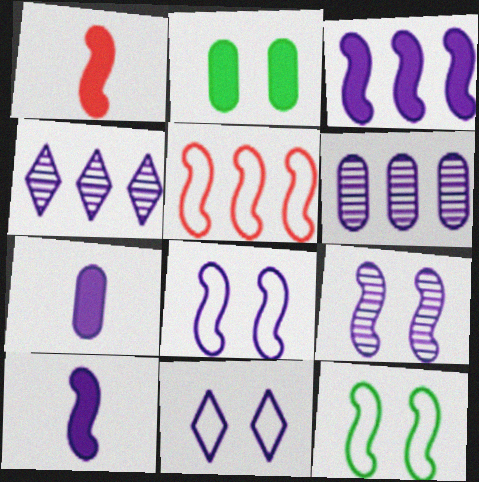[[4, 7, 8], 
[6, 10, 11]]